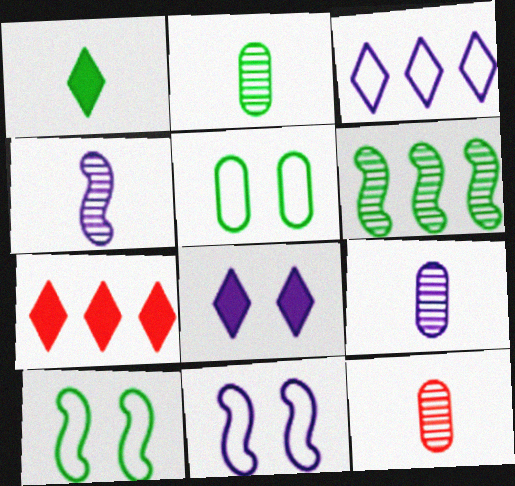[[1, 5, 6], 
[1, 7, 8], 
[2, 7, 11], 
[2, 9, 12], 
[4, 5, 7], 
[7, 9, 10]]